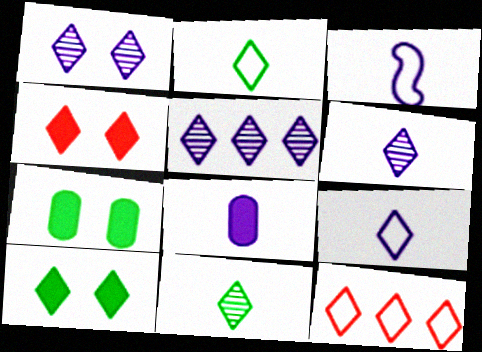[[1, 5, 6], 
[2, 4, 5], 
[3, 6, 8], 
[6, 10, 12]]